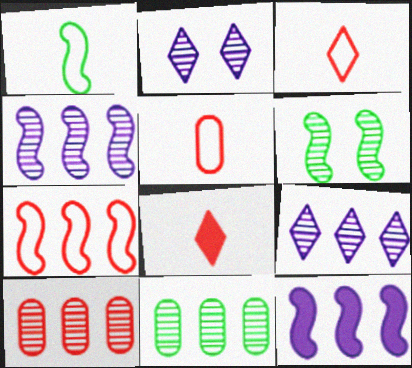[]